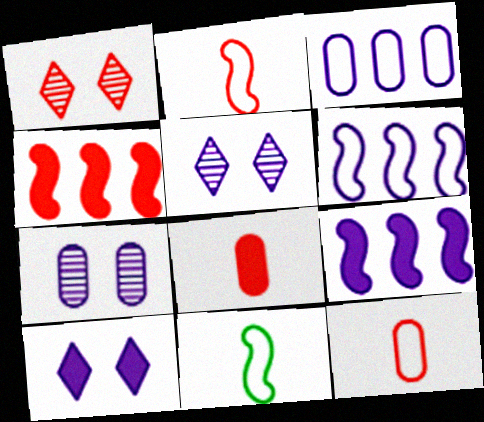[[1, 4, 12]]